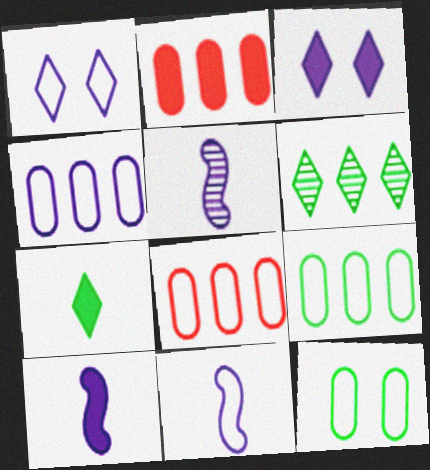[[1, 4, 11], 
[3, 4, 5], 
[4, 8, 9], 
[5, 10, 11]]